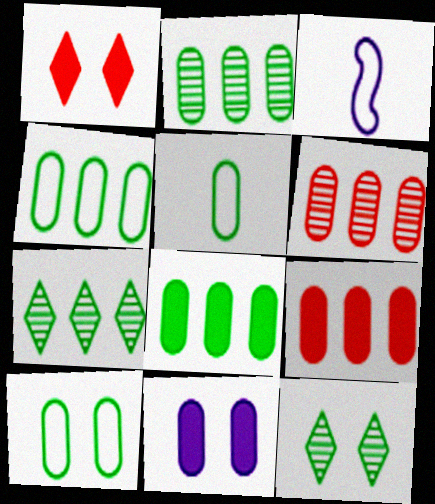[[1, 2, 3], 
[2, 4, 8], 
[3, 9, 12], 
[4, 5, 10], 
[5, 6, 11]]